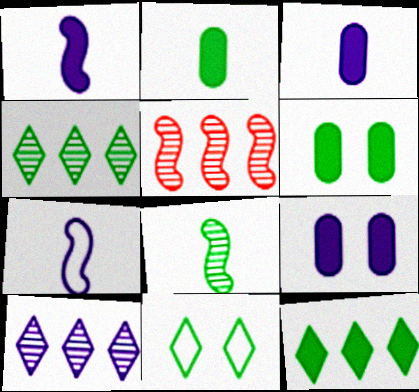[[3, 5, 11], 
[7, 9, 10]]